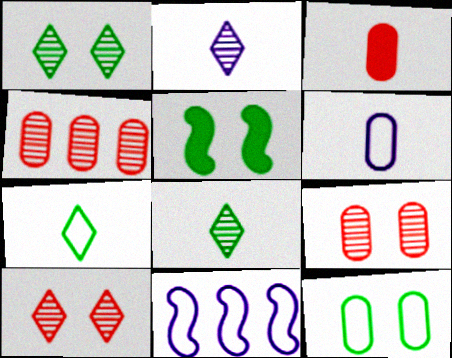[[1, 3, 11], 
[1, 5, 12]]